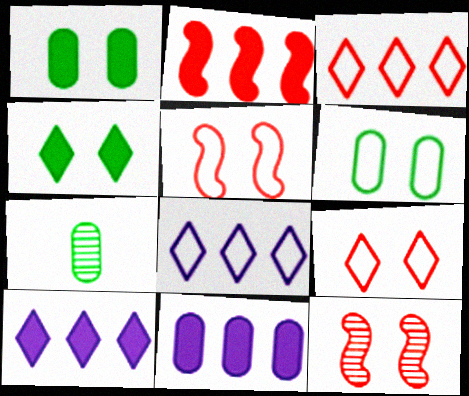[[5, 7, 10]]